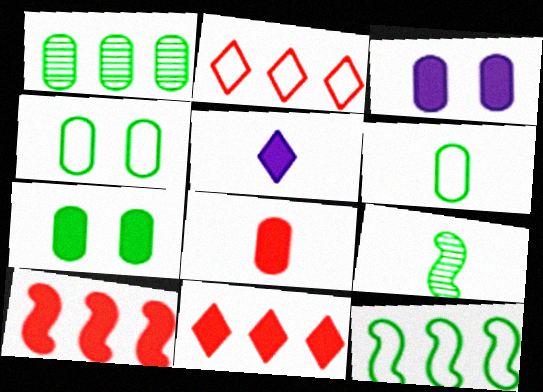[[1, 6, 7], 
[2, 3, 9], 
[5, 7, 10]]